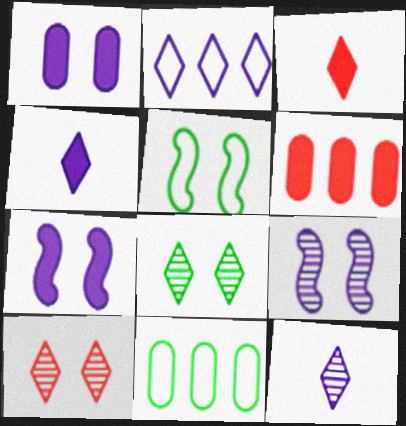[[1, 5, 10], 
[2, 3, 8], 
[3, 9, 11], 
[5, 6, 12]]